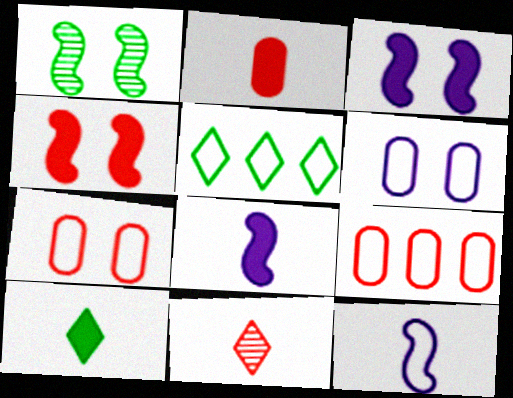[[2, 8, 10], 
[4, 9, 11], 
[5, 7, 12]]